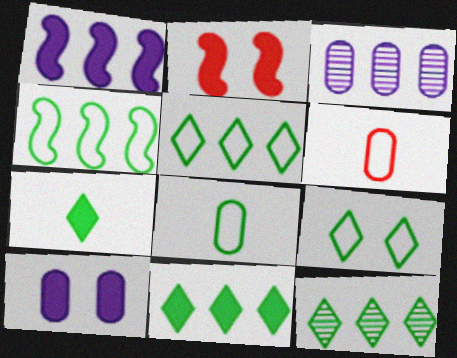[[4, 8, 9], 
[5, 11, 12], 
[7, 9, 12]]